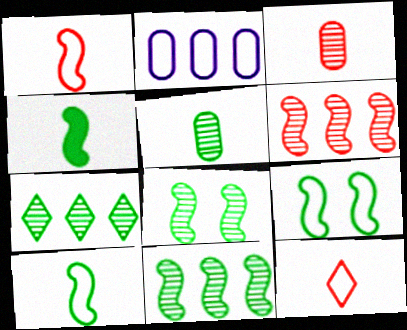[[2, 9, 12], 
[4, 9, 11], 
[5, 7, 8]]